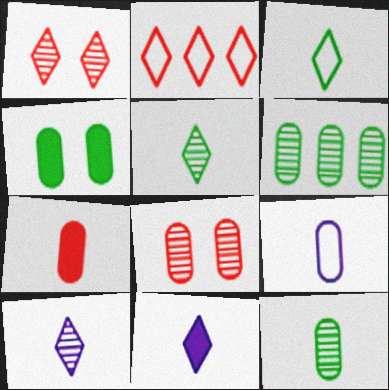[[7, 9, 12]]